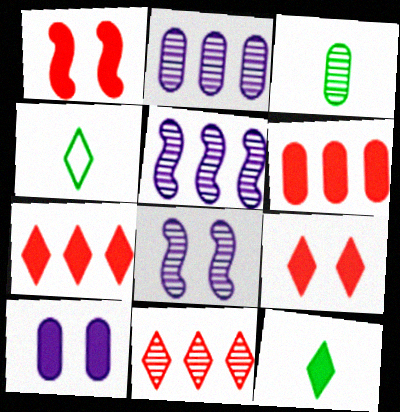[[1, 2, 4], 
[3, 8, 11], 
[4, 6, 8]]